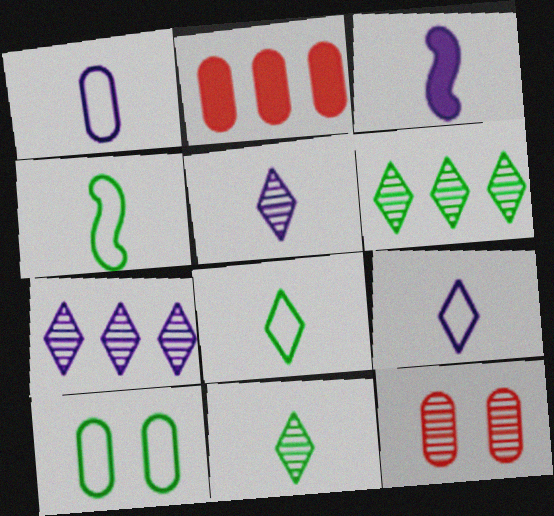[[1, 3, 5]]